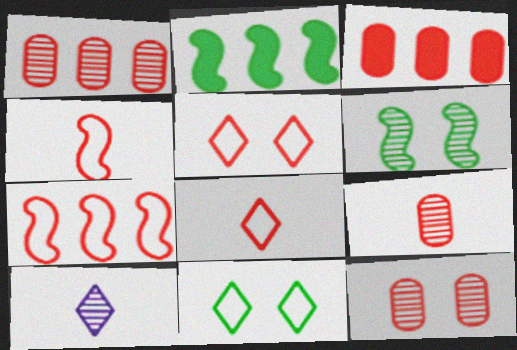[[1, 6, 10], 
[1, 9, 12]]